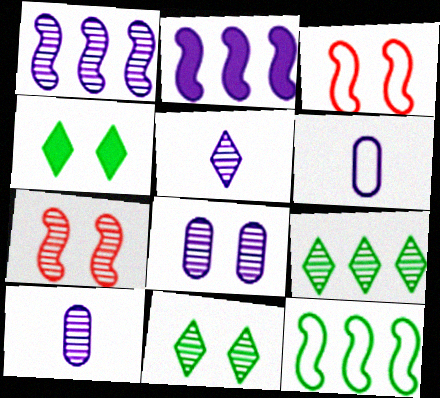[[1, 5, 8], 
[3, 4, 8], 
[7, 8, 11], 
[7, 9, 10]]